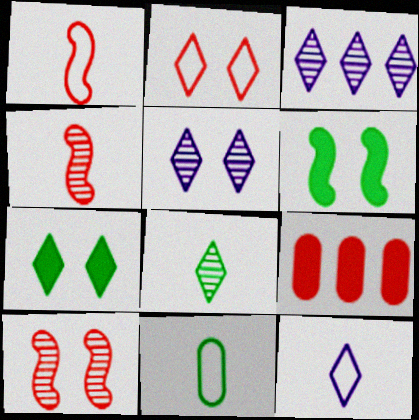[[1, 11, 12], 
[2, 4, 9], 
[2, 5, 7]]